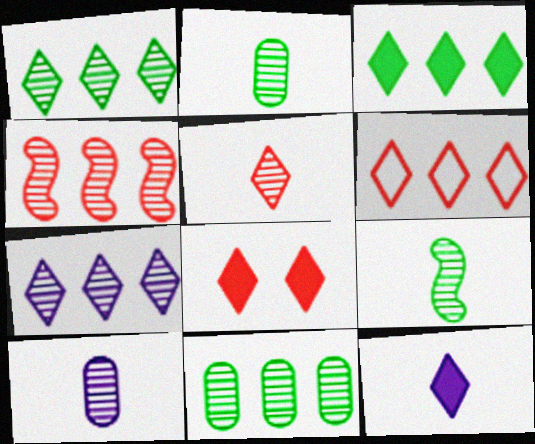[[3, 6, 7], 
[3, 8, 12], 
[4, 7, 11], 
[5, 6, 8], 
[5, 9, 10]]